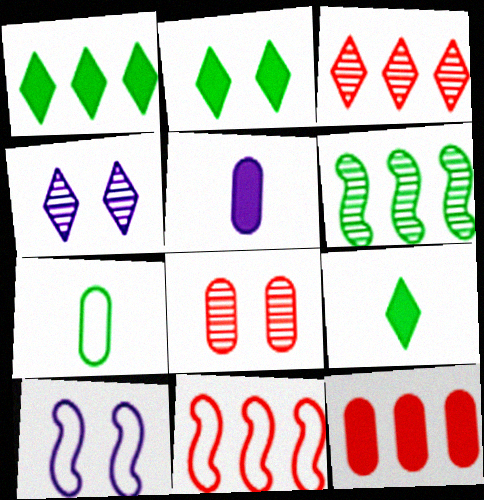[[1, 2, 9], 
[2, 6, 7], 
[2, 8, 10], 
[3, 11, 12]]